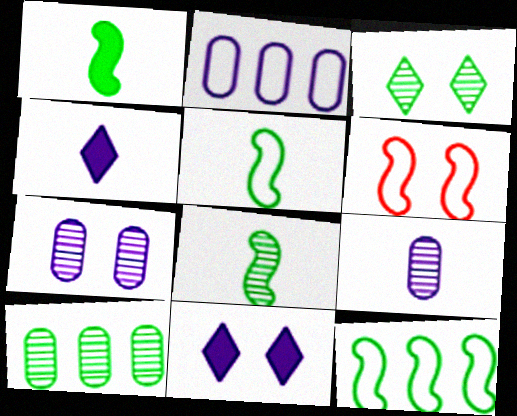[[1, 5, 8], 
[3, 8, 10], 
[4, 6, 10]]